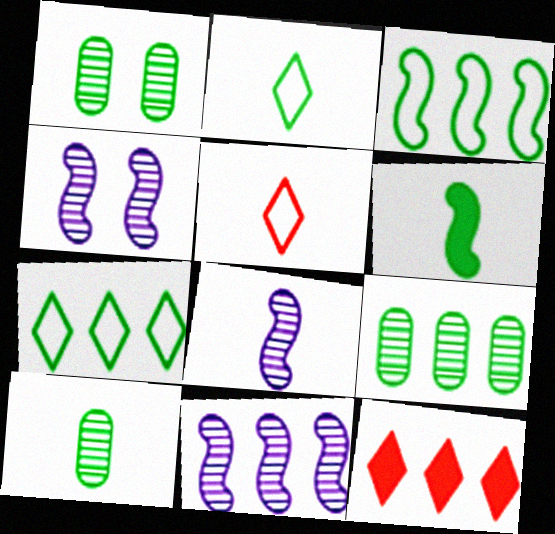[[1, 6, 7], 
[1, 9, 10], 
[2, 6, 10], 
[4, 8, 11]]